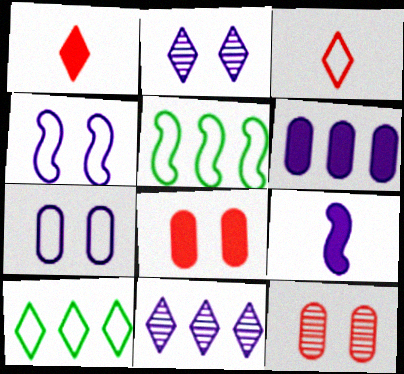[[1, 2, 10], 
[3, 5, 7], 
[7, 9, 11], 
[9, 10, 12]]